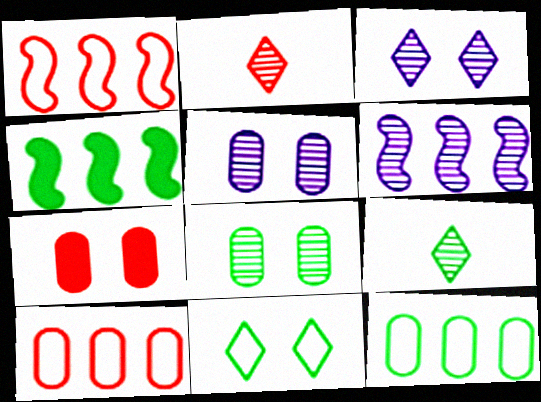[[1, 2, 7], 
[1, 4, 6], 
[2, 6, 8]]